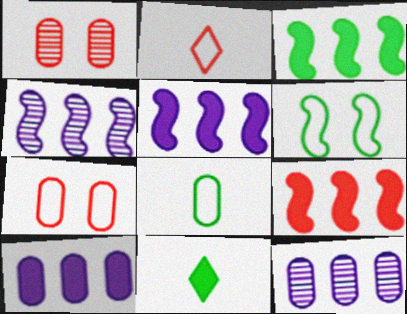[[1, 2, 9], 
[1, 8, 10], 
[3, 5, 9], 
[4, 7, 11]]